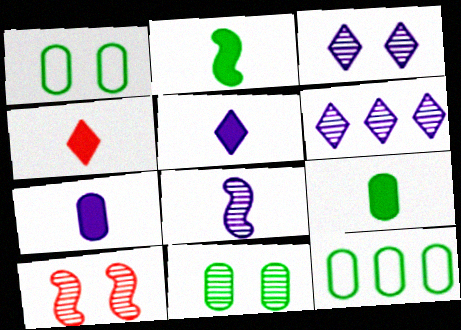[[2, 4, 7], 
[3, 10, 11], 
[5, 10, 12], 
[9, 11, 12]]